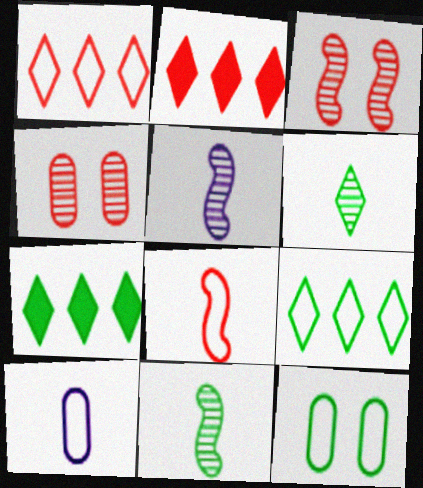[[2, 4, 8], 
[2, 5, 12], 
[3, 7, 10], 
[7, 11, 12]]